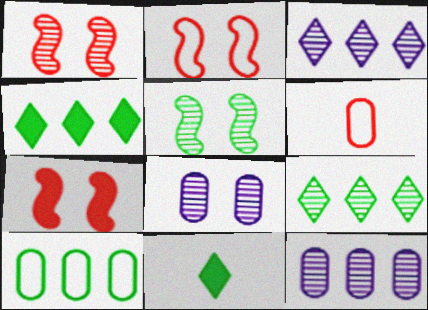[[1, 2, 7], 
[2, 11, 12], 
[5, 10, 11]]